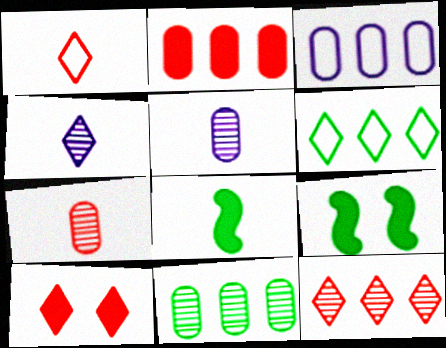[[1, 5, 8], 
[1, 10, 12], 
[2, 3, 11], 
[4, 6, 10]]